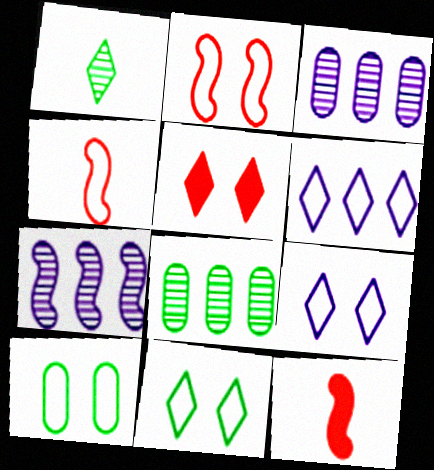[[1, 5, 6], 
[2, 9, 10], 
[3, 11, 12], 
[4, 6, 10], 
[8, 9, 12]]